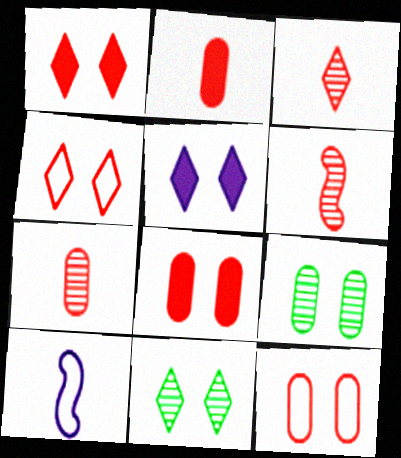[[3, 6, 7], 
[4, 5, 11]]